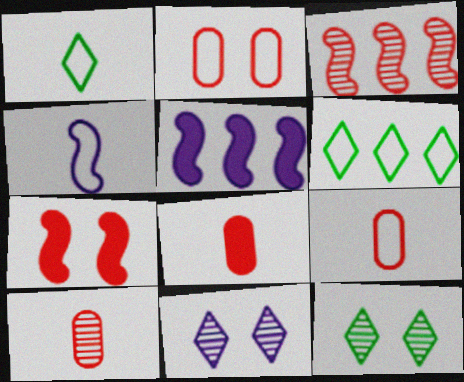[[1, 4, 9], 
[2, 4, 6], 
[5, 9, 12], 
[8, 9, 10]]